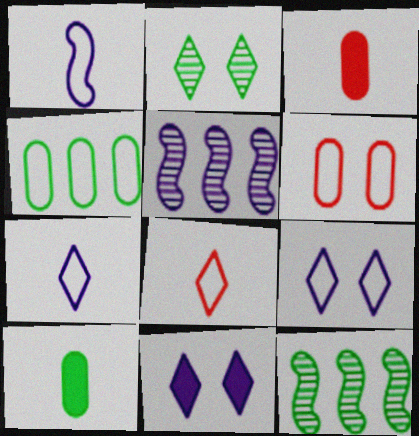[[3, 9, 12]]